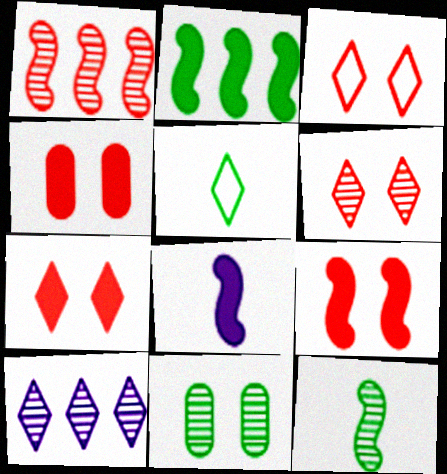[[2, 5, 11], 
[2, 8, 9], 
[3, 6, 7], 
[4, 7, 9], 
[5, 7, 10]]